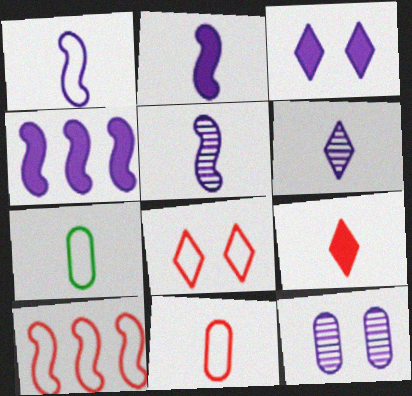[[1, 2, 5], 
[5, 7, 9], 
[8, 10, 11]]